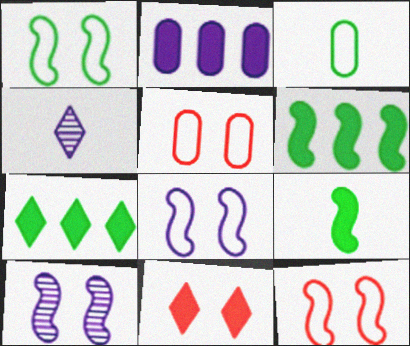[[1, 8, 12], 
[2, 4, 8], 
[2, 9, 11], 
[4, 5, 6]]